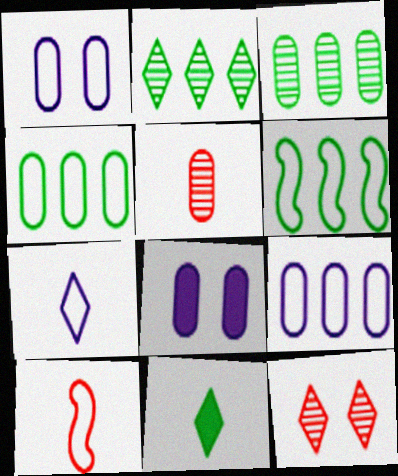[[2, 8, 10], 
[4, 5, 8]]